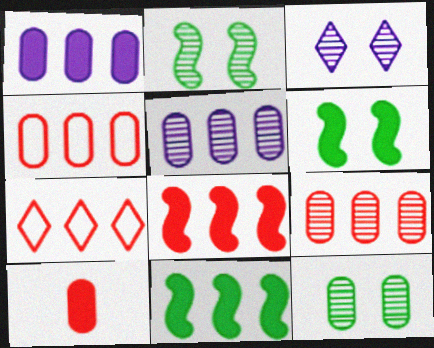[[5, 7, 11], 
[7, 8, 9]]